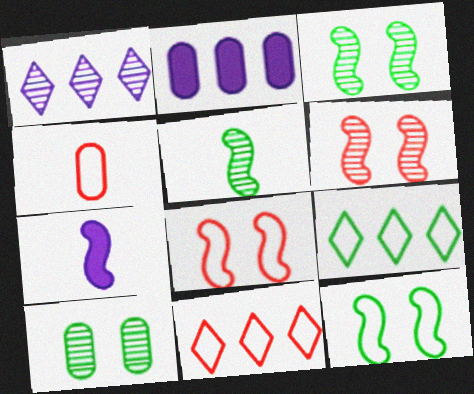[[2, 4, 10], 
[4, 8, 11], 
[7, 10, 11]]